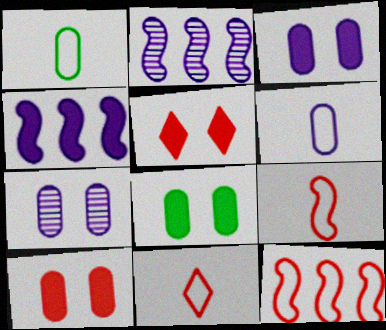[[1, 2, 5], 
[2, 8, 11], 
[3, 8, 10]]